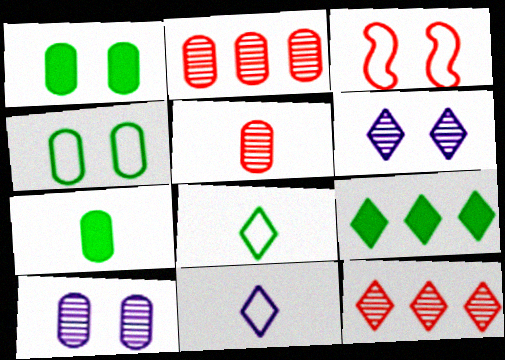[[1, 3, 6]]